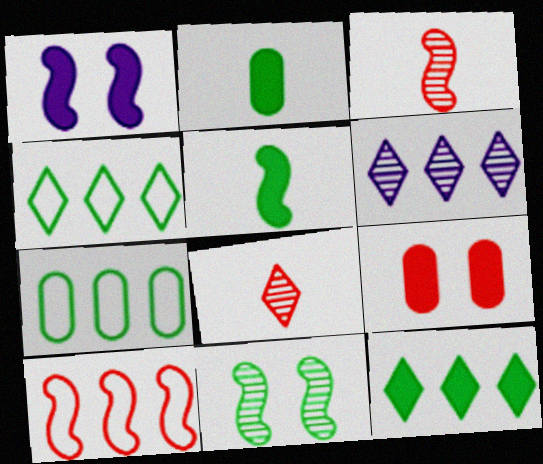[[1, 7, 8], 
[2, 4, 11], 
[8, 9, 10]]